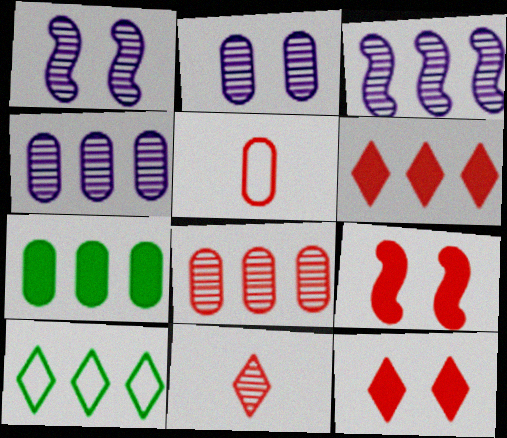[[2, 5, 7]]